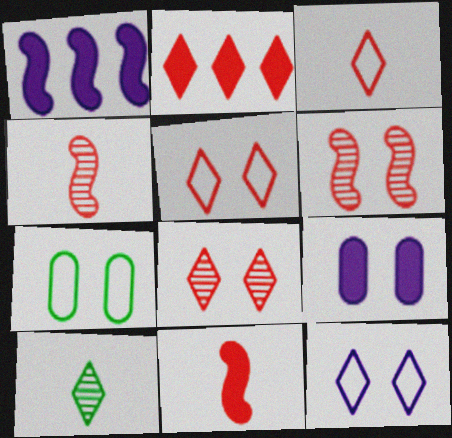[[2, 3, 8], 
[2, 10, 12]]